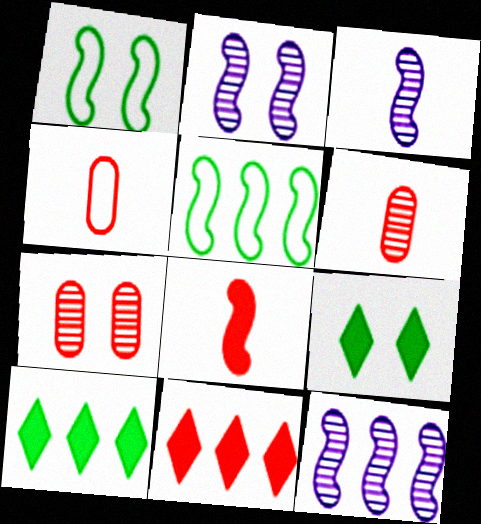[[1, 8, 12], 
[2, 3, 12], 
[2, 4, 10], 
[2, 5, 8], 
[4, 9, 12]]